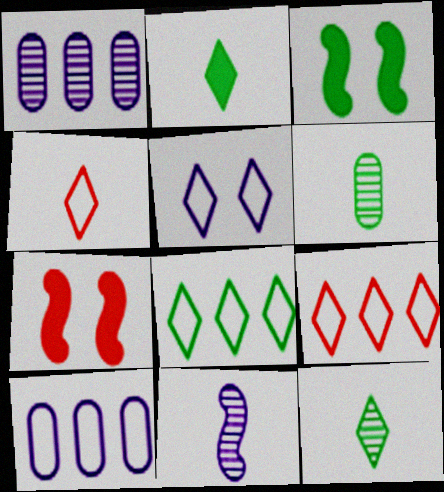[[1, 3, 4], 
[3, 6, 8], 
[4, 5, 8], 
[7, 10, 12]]